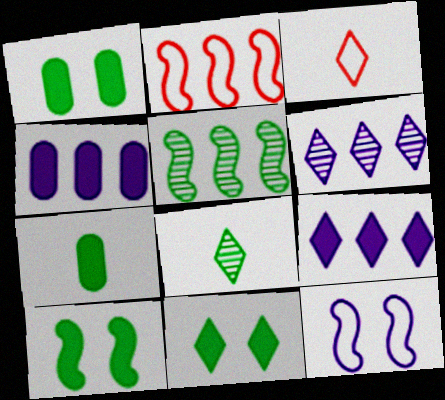[[1, 10, 11], 
[3, 6, 11]]